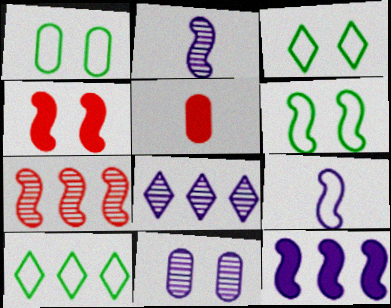[[1, 3, 6], 
[2, 8, 11], 
[3, 4, 11], 
[5, 6, 8]]